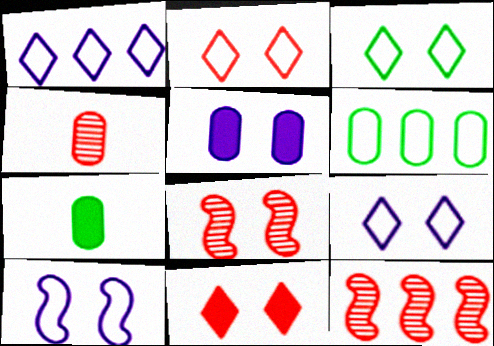[[1, 7, 8], 
[2, 3, 9], 
[3, 5, 8], 
[4, 5, 6], 
[7, 9, 12]]